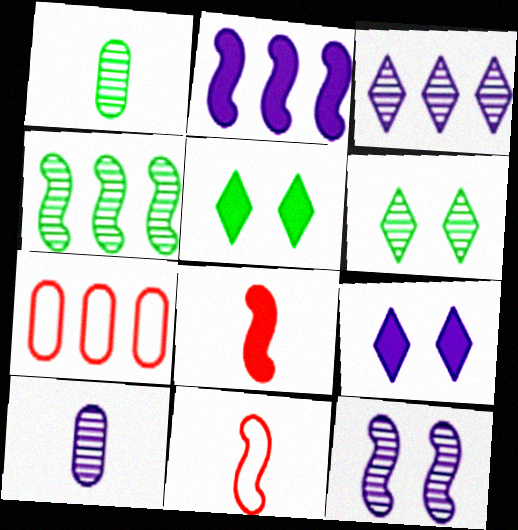[[1, 4, 6], 
[3, 10, 12]]